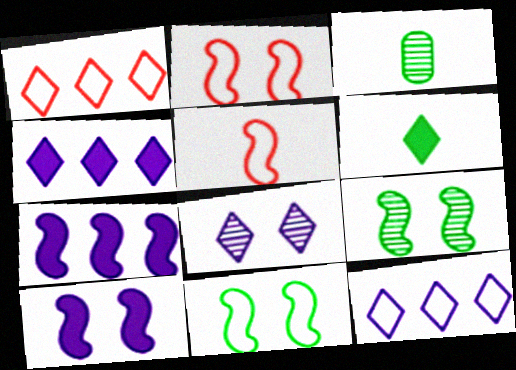[[1, 3, 10], 
[1, 6, 8], 
[2, 3, 4], 
[2, 9, 10], 
[5, 7, 9]]